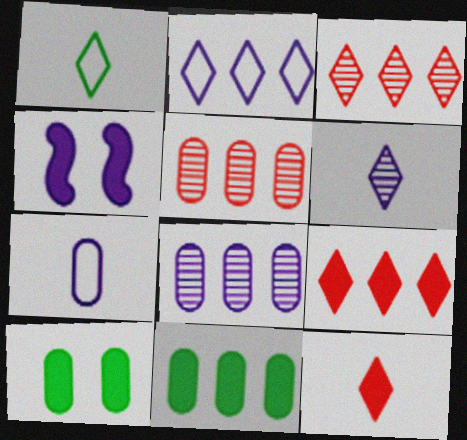[[1, 4, 5], 
[1, 6, 12], 
[4, 11, 12], 
[5, 7, 10]]